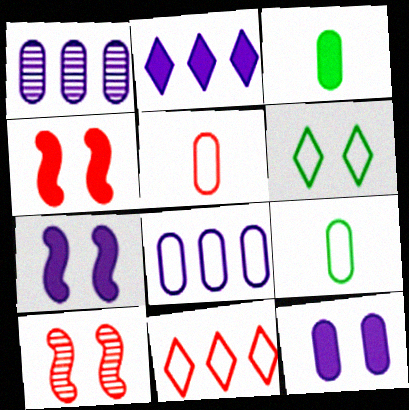[[2, 3, 4], 
[2, 9, 10], 
[6, 10, 12]]